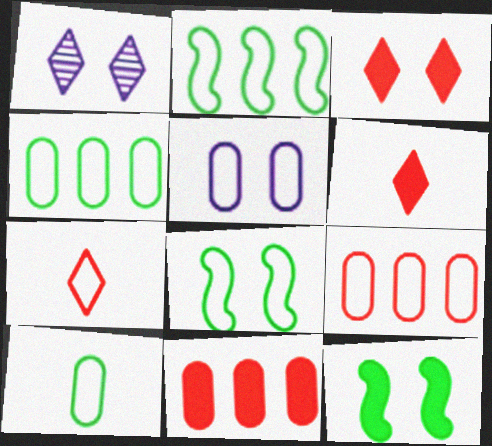[[2, 5, 7], 
[5, 9, 10]]